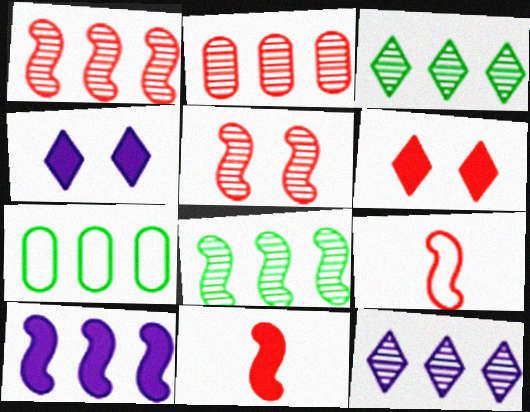[[2, 6, 9], 
[2, 8, 12]]